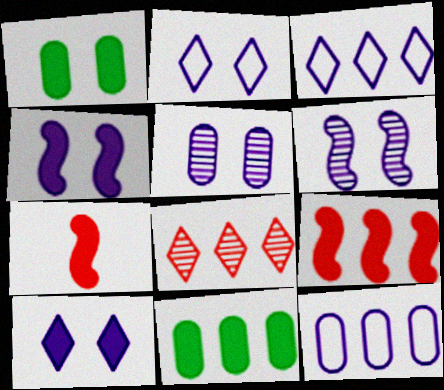[[2, 4, 5], 
[7, 10, 11]]